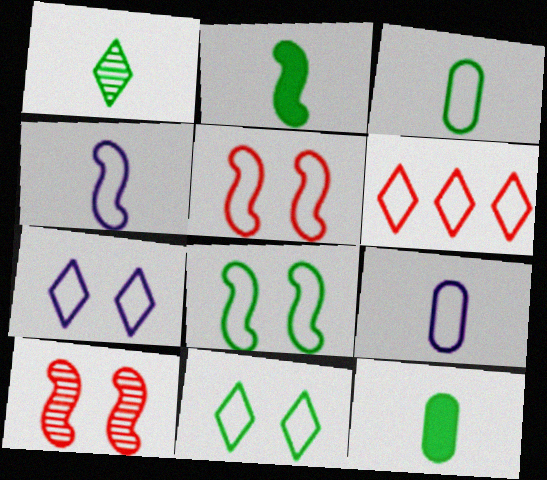[[1, 2, 3], 
[6, 8, 9]]